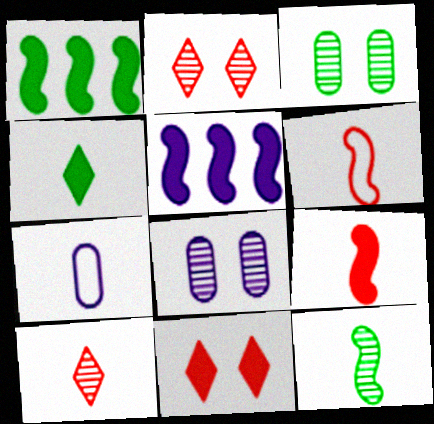[[1, 2, 7]]